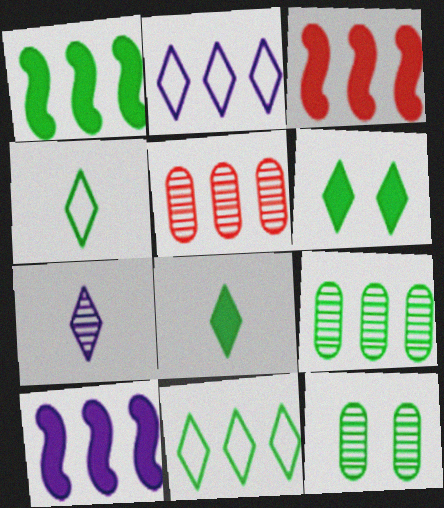[[1, 2, 5], 
[1, 3, 10], 
[1, 4, 12], 
[1, 9, 11], 
[2, 3, 9], 
[5, 10, 11]]